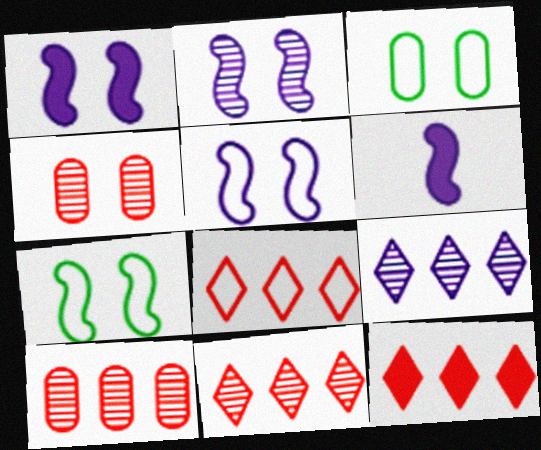[[1, 2, 5], 
[3, 6, 11], 
[8, 11, 12]]